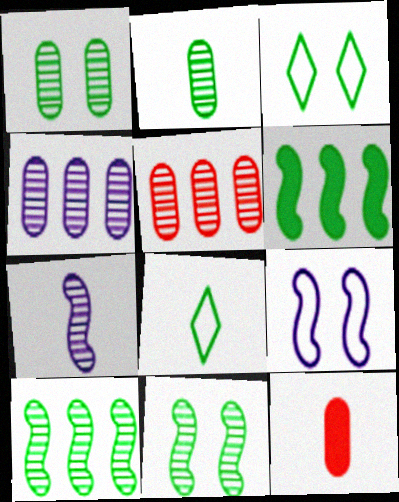[[1, 6, 8], 
[2, 3, 6], 
[7, 8, 12]]